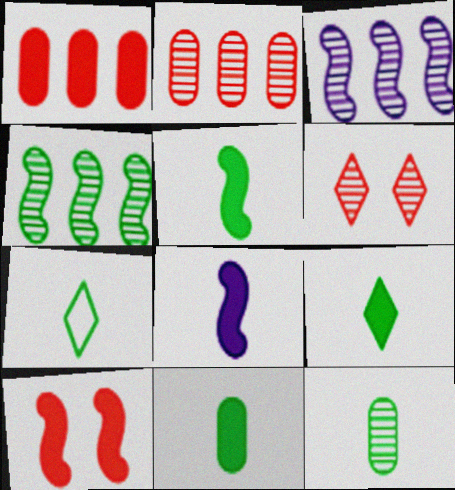[[3, 6, 12], 
[5, 7, 12], 
[5, 9, 11]]